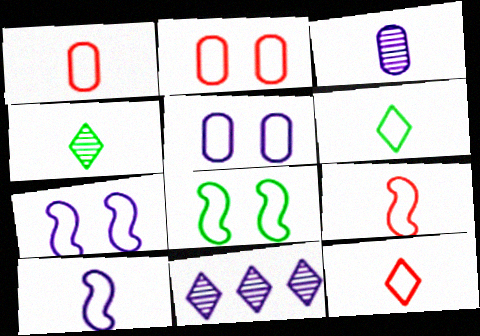[[1, 6, 10], 
[1, 9, 12]]